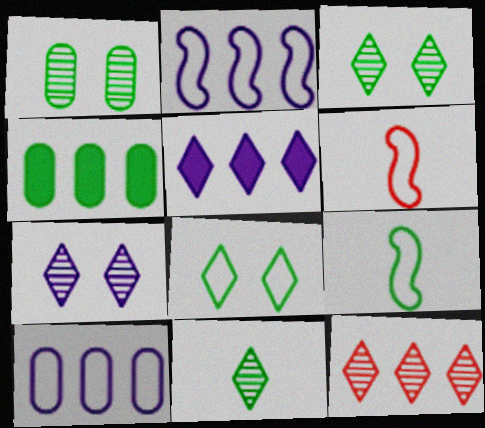[[1, 5, 6], 
[2, 4, 12], 
[3, 4, 9], 
[4, 6, 7], 
[6, 8, 10], 
[7, 11, 12]]